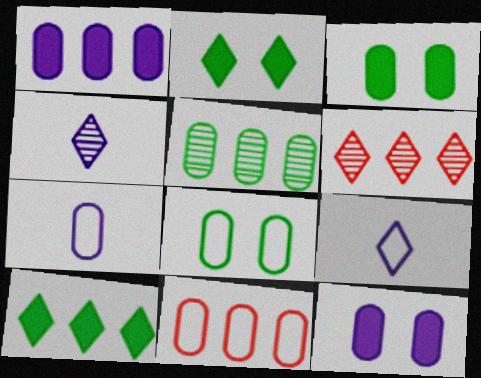[[1, 5, 11], 
[2, 6, 9], 
[7, 8, 11]]